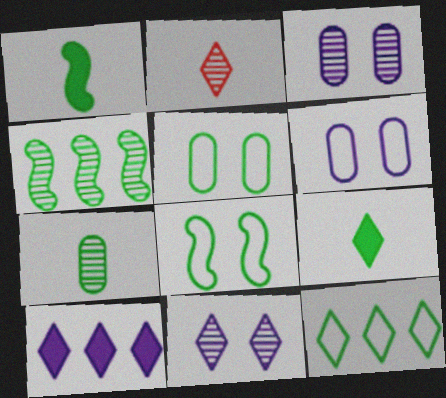[[1, 4, 8], 
[2, 3, 4], 
[4, 5, 9]]